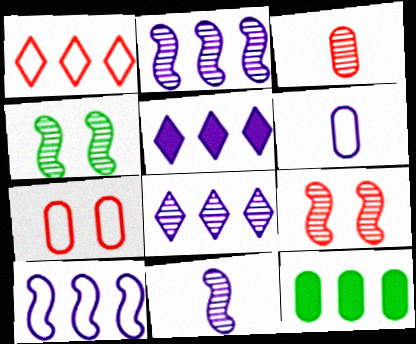[[1, 2, 12], 
[3, 4, 8]]